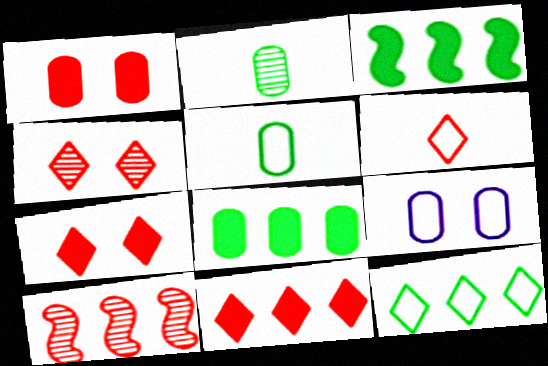[[1, 6, 10], 
[4, 6, 11]]